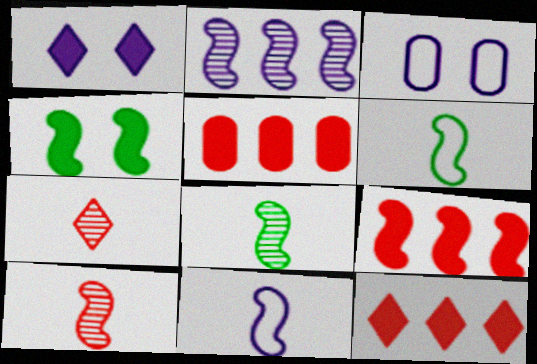[[3, 8, 12], 
[5, 9, 12]]